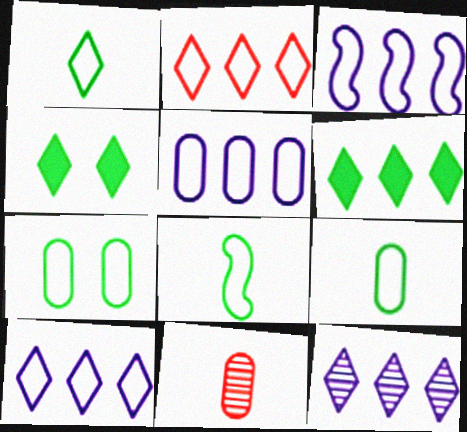[[1, 8, 9], 
[2, 6, 12], 
[3, 4, 11], 
[3, 5, 10]]